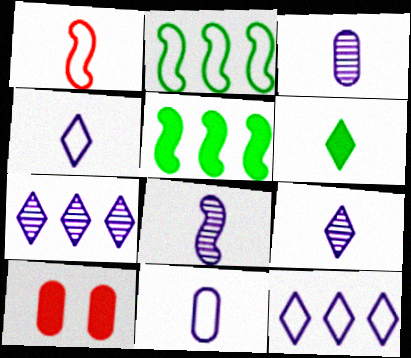[[1, 3, 6], 
[2, 9, 10], 
[3, 8, 9]]